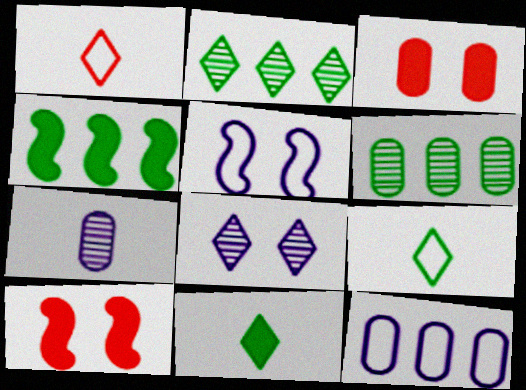[]